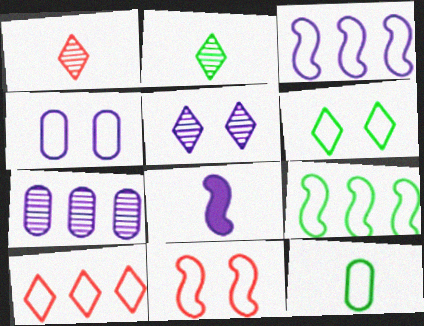[[1, 8, 12], 
[4, 6, 11], 
[6, 9, 12]]